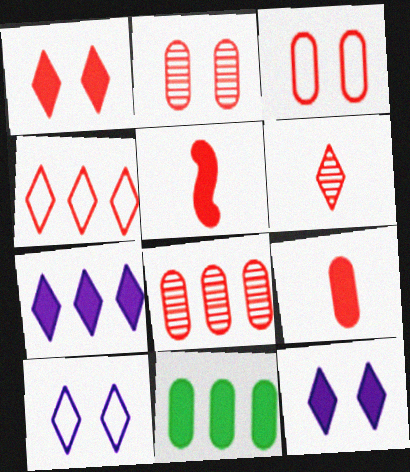[[1, 4, 6], 
[2, 4, 5], 
[3, 8, 9], 
[5, 11, 12]]